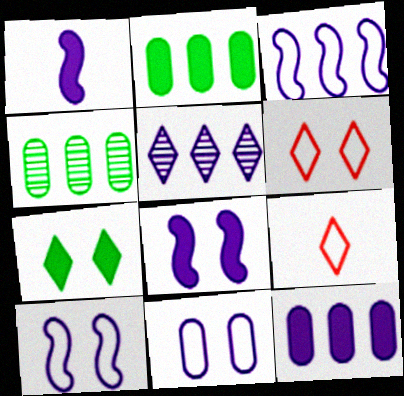[[1, 4, 6], 
[1, 5, 11], 
[3, 5, 12], 
[4, 8, 9], 
[5, 7, 9]]